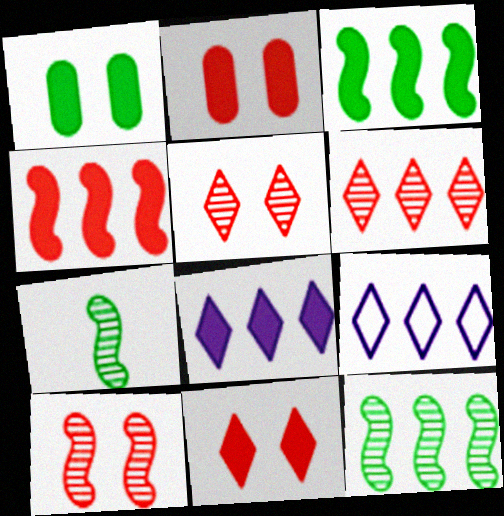[[2, 7, 9]]